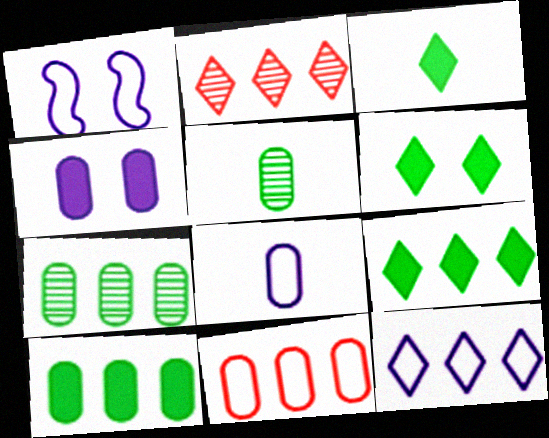[[1, 8, 12], 
[2, 9, 12], 
[3, 6, 9], 
[4, 5, 11]]